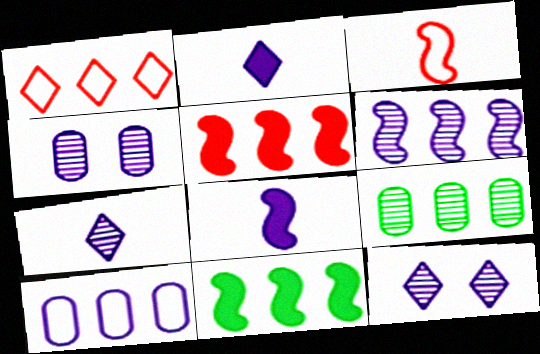[[4, 6, 7], 
[8, 10, 12]]